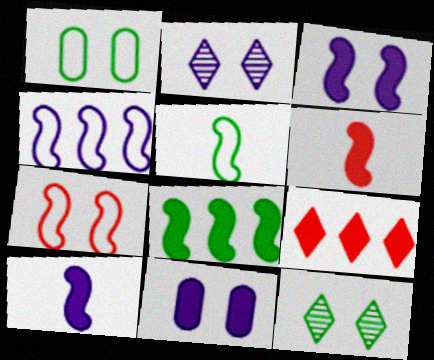[[3, 6, 8], 
[4, 5, 7], 
[7, 11, 12]]